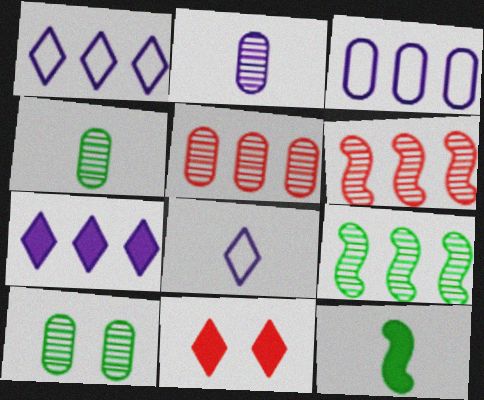[[2, 5, 10]]